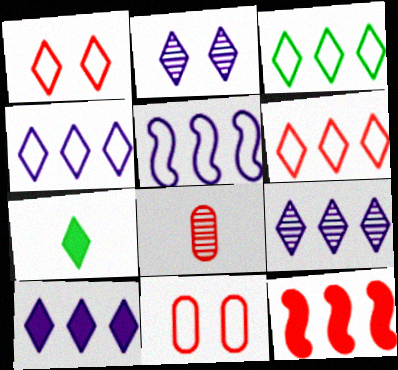[[1, 7, 9], 
[1, 8, 12], 
[2, 6, 7], 
[3, 4, 6], 
[4, 9, 10]]